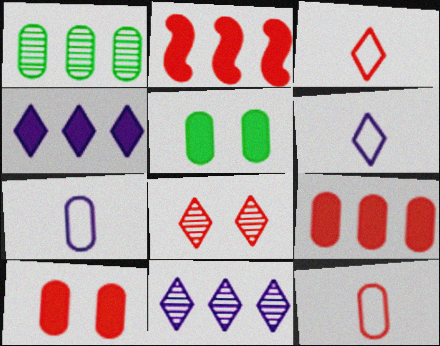[[1, 7, 10], 
[2, 8, 12]]